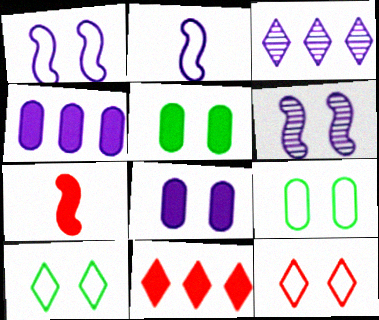[[1, 9, 12], 
[2, 3, 8], 
[3, 7, 9], 
[5, 6, 12]]